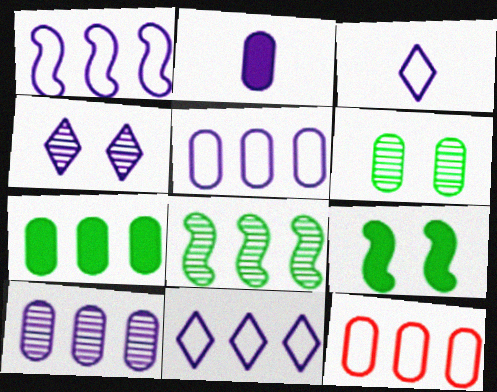[[1, 2, 4], 
[1, 5, 11], 
[2, 6, 12], 
[7, 10, 12]]